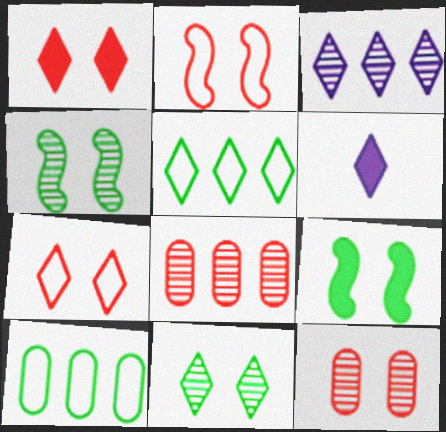[[1, 2, 12]]